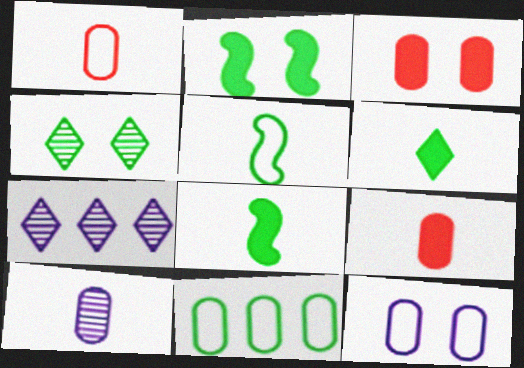[[1, 2, 7], 
[1, 11, 12], 
[3, 5, 7], 
[3, 10, 11], 
[4, 8, 11]]